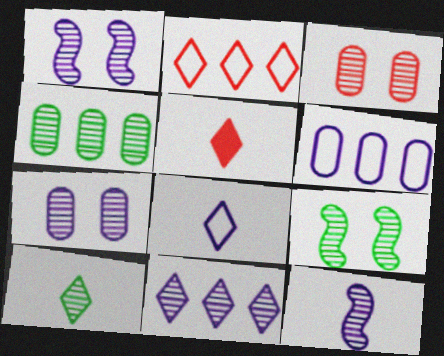[[4, 9, 10], 
[5, 6, 9], 
[5, 8, 10], 
[7, 11, 12]]